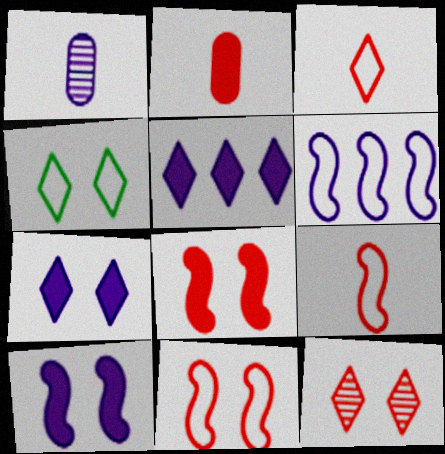[[1, 6, 7], 
[4, 7, 12]]